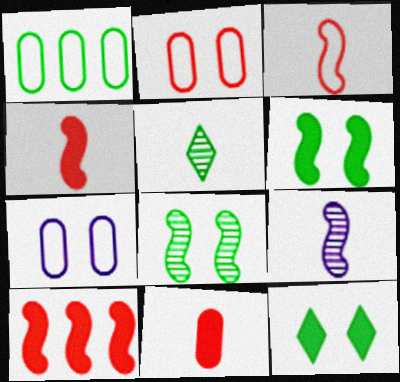[[1, 5, 6], 
[5, 7, 10]]